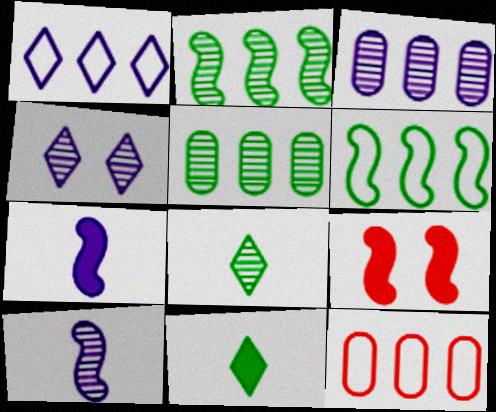[[1, 6, 12], 
[3, 4, 10], 
[6, 9, 10]]